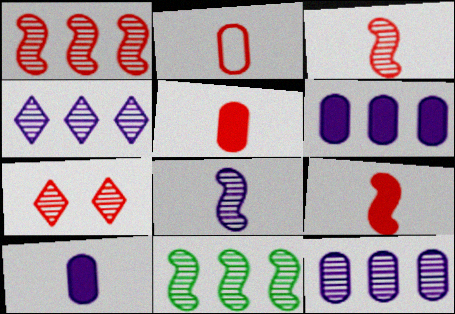[]